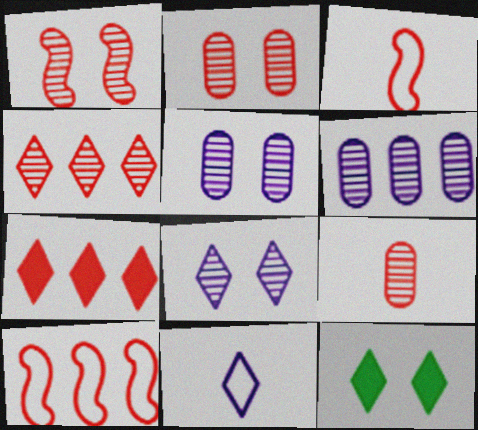[[1, 4, 9], 
[2, 3, 7], 
[3, 6, 12], 
[4, 11, 12]]